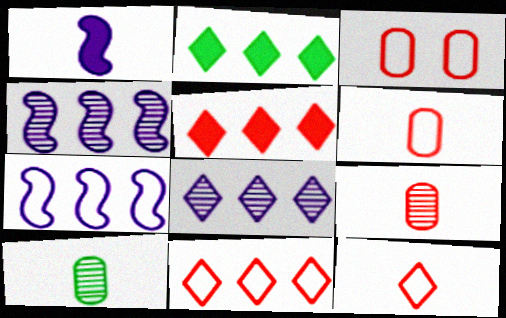[[1, 10, 12], 
[2, 8, 11]]